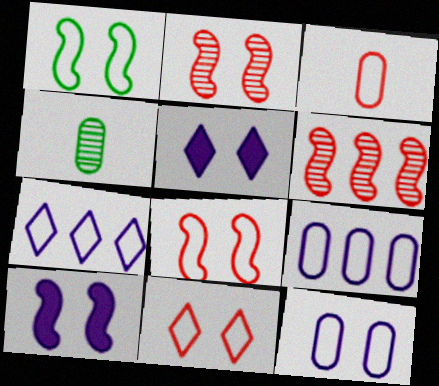[[1, 2, 10], 
[1, 3, 7], 
[1, 11, 12]]